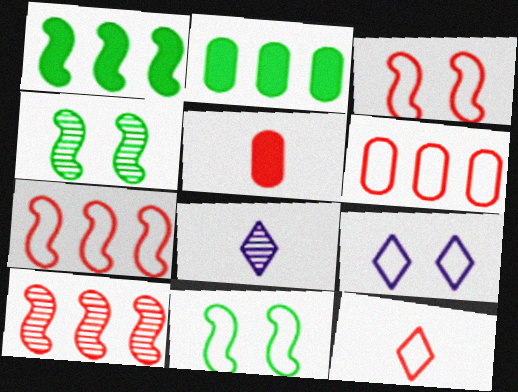[[2, 3, 8], 
[3, 6, 12]]